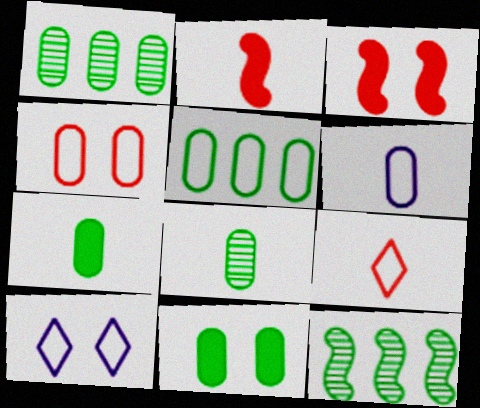[[1, 2, 10], 
[4, 5, 6], 
[5, 8, 11]]